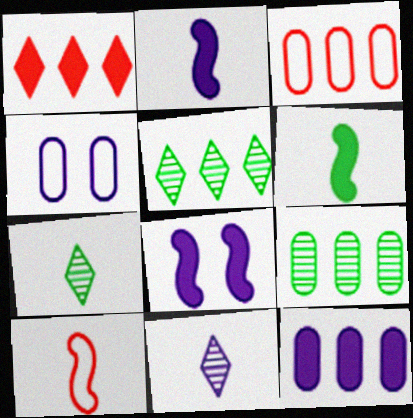[[3, 7, 8], 
[3, 9, 12]]